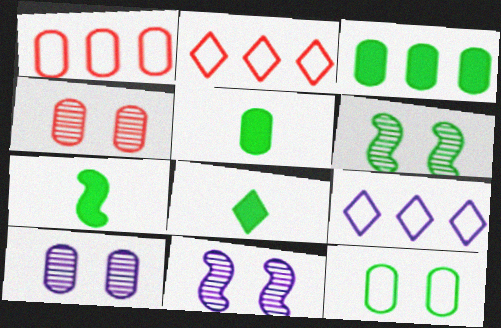[[1, 5, 10], 
[1, 8, 11], 
[2, 5, 11], 
[2, 7, 10], 
[4, 7, 9], 
[5, 7, 8]]